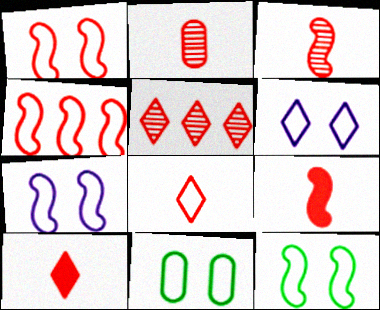[[1, 6, 11], 
[1, 7, 12], 
[2, 8, 9]]